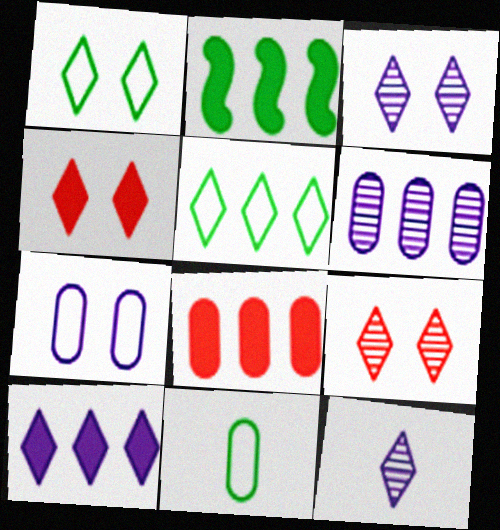[[1, 3, 4], 
[2, 8, 10], 
[4, 5, 12]]